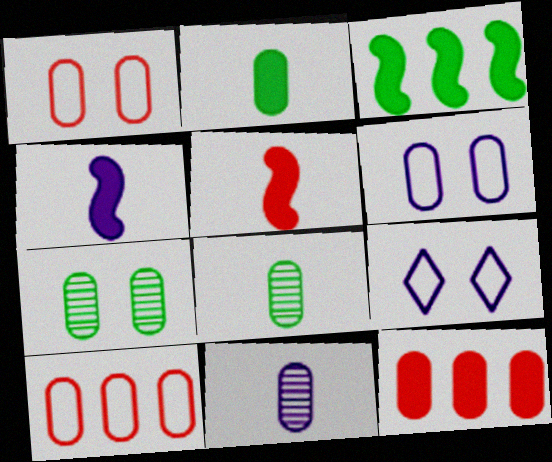[[6, 8, 12]]